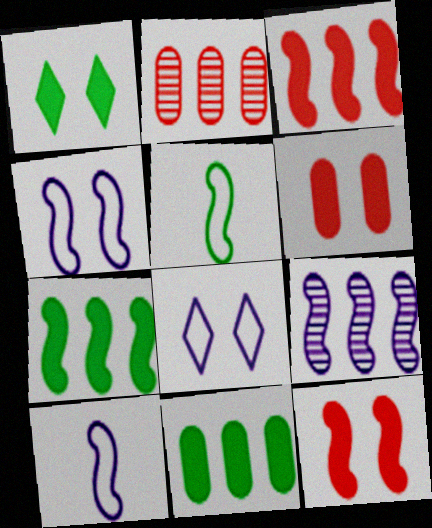[[1, 2, 10], 
[5, 9, 12]]